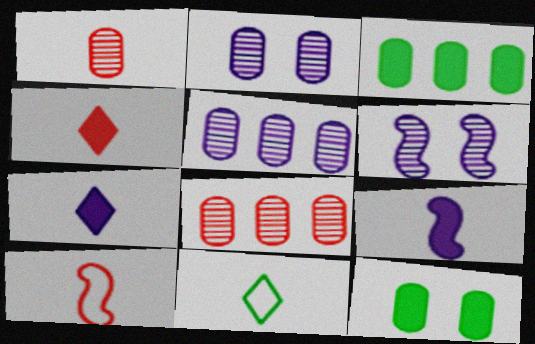[[1, 4, 10], 
[1, 9, 11]]